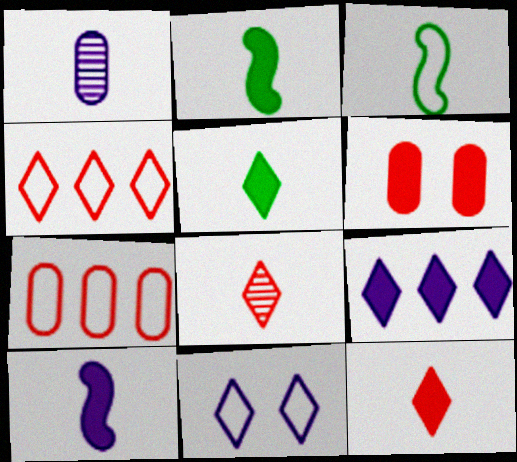[[1, 3, 12], 
[2, 6, 9], 
[3, 7, 11]]